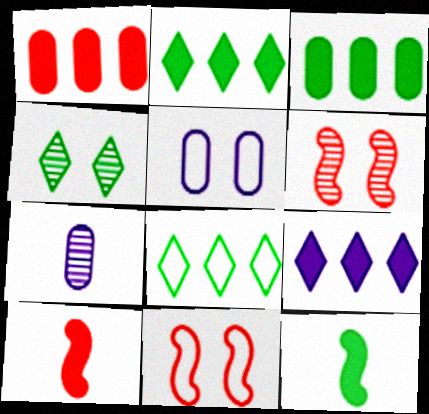[[2, 7, 11]]